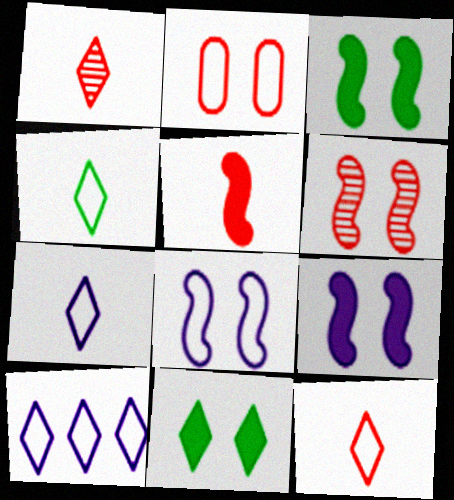[[1, 10, 11], 
[3, 6, 8], 
[4, 7, 12]]